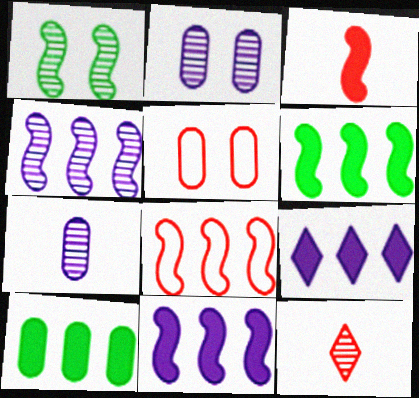[[4, 6, 8], 
[5, 7, 10]]